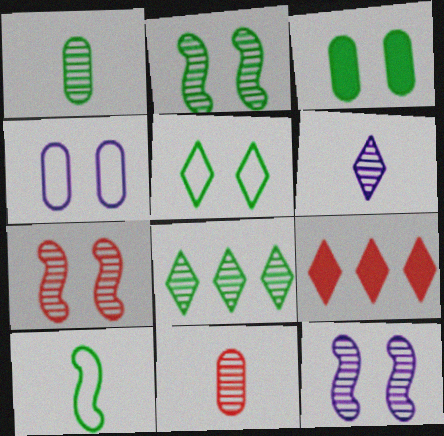[[1, 2, 8], 
[2, 3, 5], 
[2, 7, 12], 
[3, 8, 10], 
[5, 6, 9], 
[8, 11, 12]]